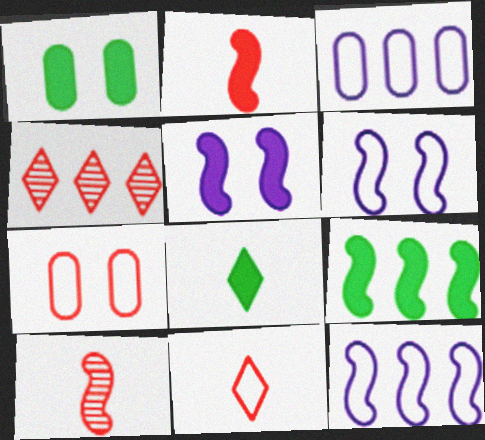[[1, 8, 9], 
[2, 4, 7], 
[2, 5, 9], 
[3, 4, 9], 
[6, 9, 10]]